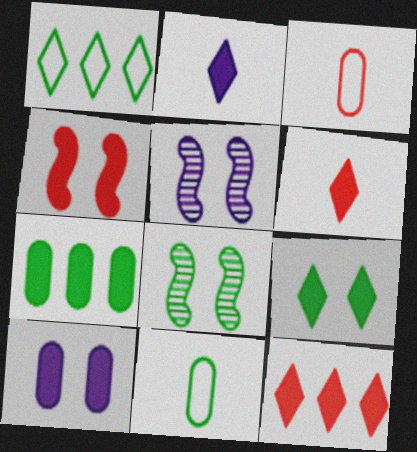[[2, 4, 7], 
[2, 9, 12], 
[4, 9, 10], 
[5, 11, 12]]